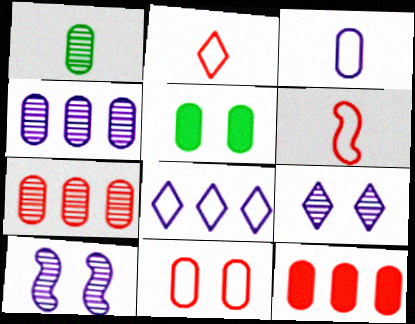[[3, 5, 7]]